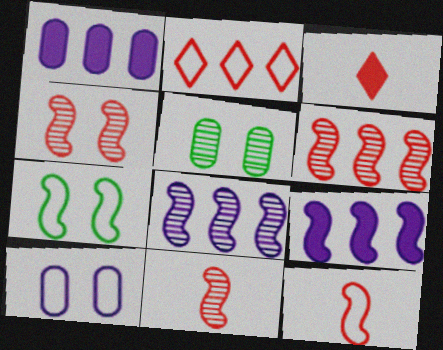[[4, 6, 11], 
[7, 9, 11]]